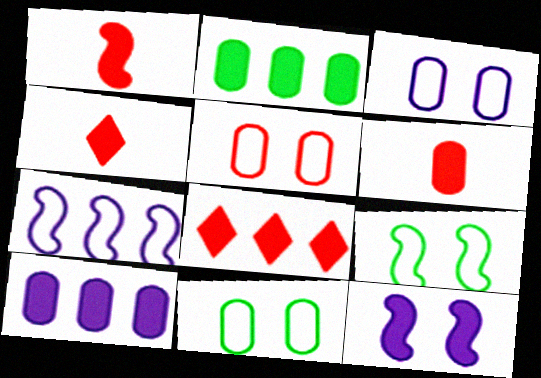[[1, 4, 6], 
[2, 4, 12], 
[3, 5, 11]]